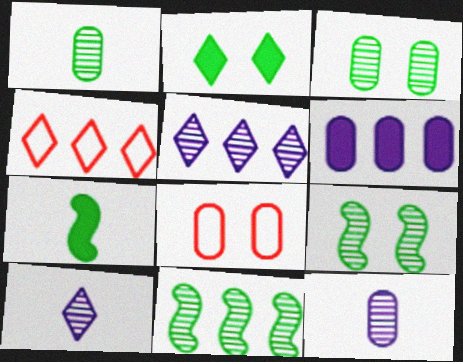[[1, 6, 8], 
[2, 4, 10], 
[4, 6, 11], 
[5, 7, 8]]